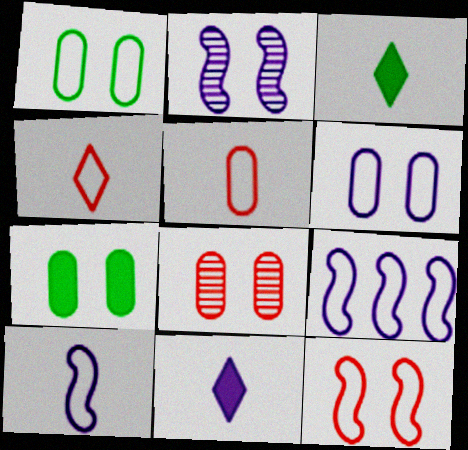[[1, 4, 9], 
[3, 8, 9], 
[6, 7, 8]]